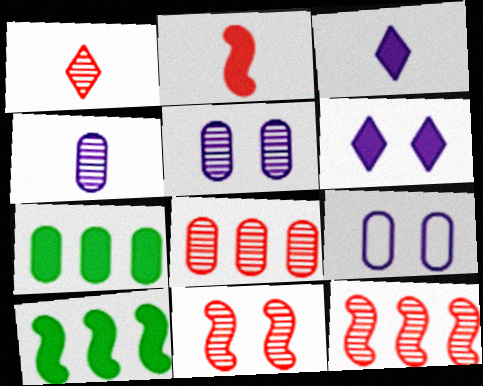[[1, 8, 11], 
[1, 9, 10], 
[2, 6, 7]]